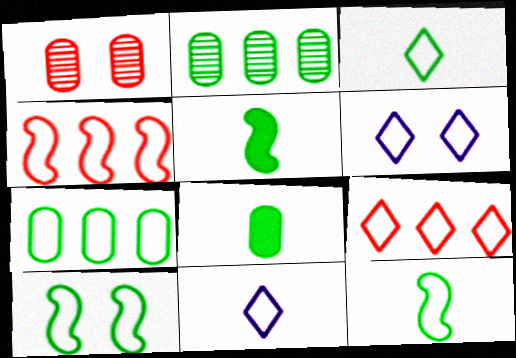[[3, 6, 9], 
[3, 7, 10]]